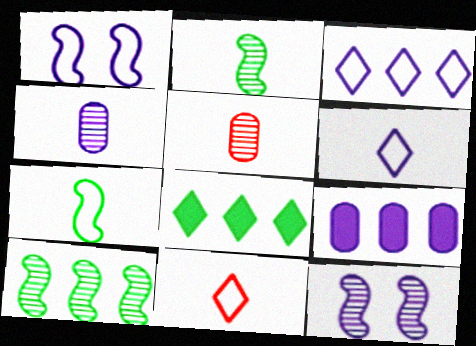[[1, 5, 8], 
[6, 9, 12]]